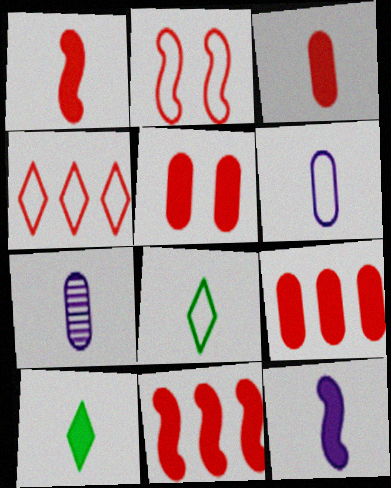[[1, 7, 8], 
[3, 5, 9], 
[3, 10, 12]]